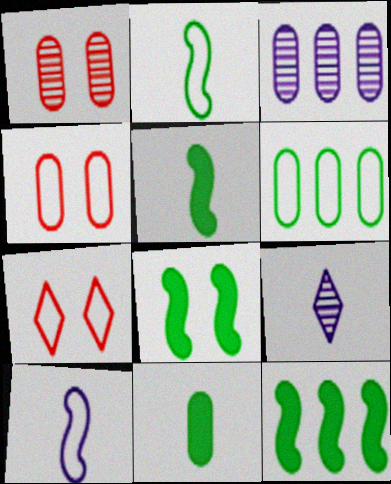[[3, 4, 11], 
[3, 5, 7], 
[4, 9, 12], 
[5, 8, 12], 
[6, 7, 10]]